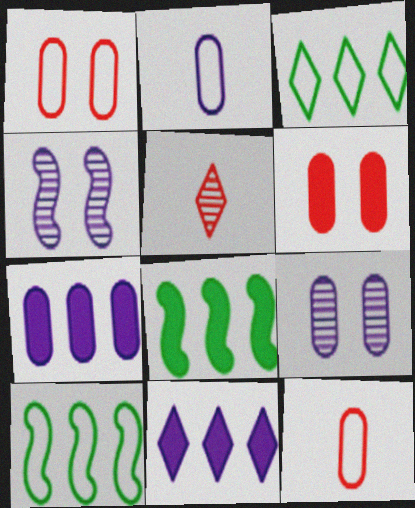[[2, 4, 11], 
[2, 7, 9]]